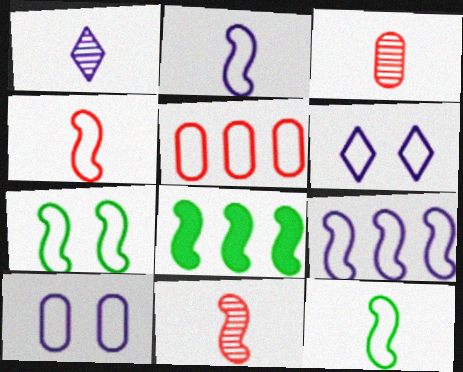[[2, 4, 12], 
[3, 6, 8], 
[4, 7, 9], 
[5, 6, 12]]